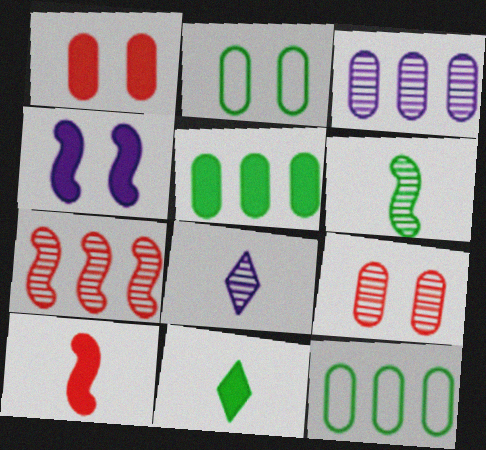[]